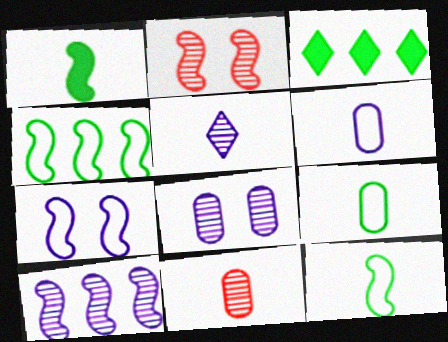[[2, 3, 6], 
[3, 7, 11], 
[5, 8, 10]]